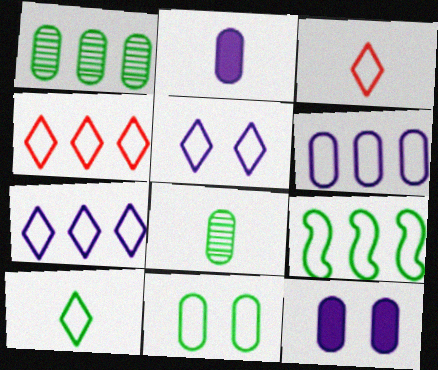[[4, 5, 10], 
[4, 6, 9], 
[9, 10, 11]]